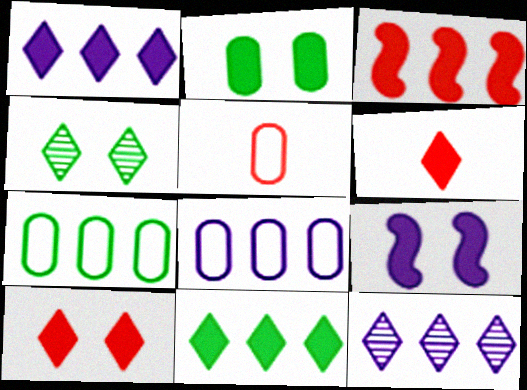[[2, 9, 10], 
[3, 7, 12]]